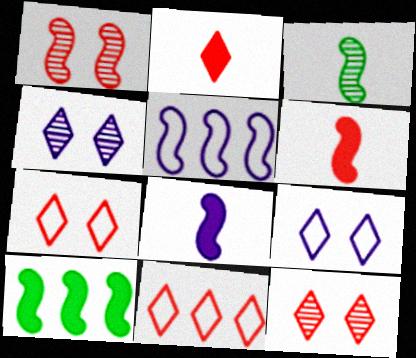[[2, 11, 12]]